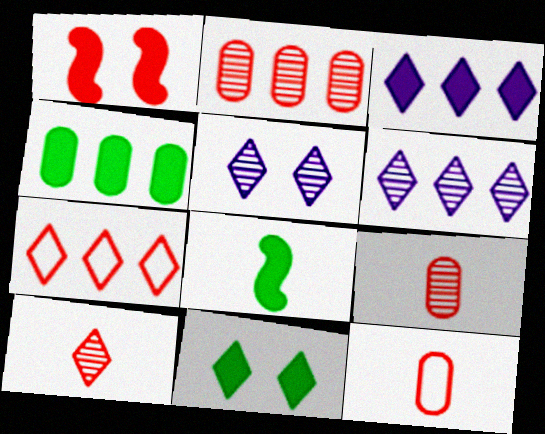[[1, 7, 9], 
[4, 8, 11]]